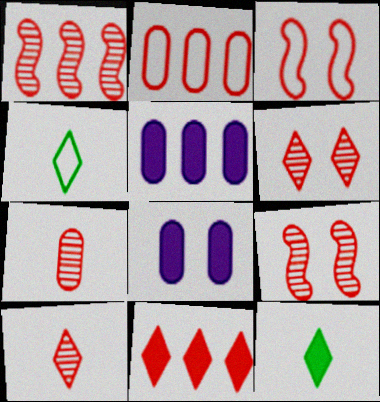[[1, 2, 11], 
[1, 4, 8], 
[1, 6, 7], 
[3, 7, 11], 
[4, 5, 9]]